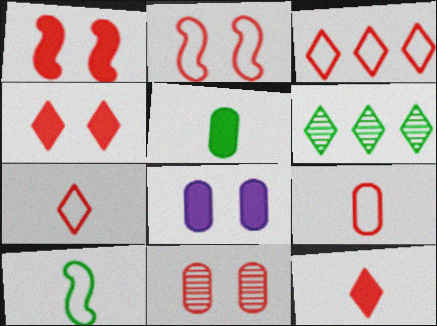[[2, 3, 9], 
[2, 4, 11]]